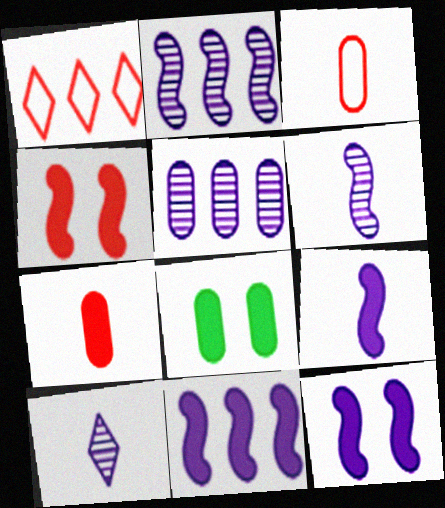[[1, 6, 8], 
[3, 5, 8], 
[9, 11, 12]]